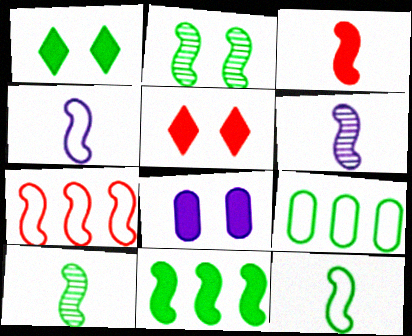[[1, 9, 10], 
[2, 11, 12], 
[3, 4, 10], 
[3, 6, 12], 
[5, 6, 9]]